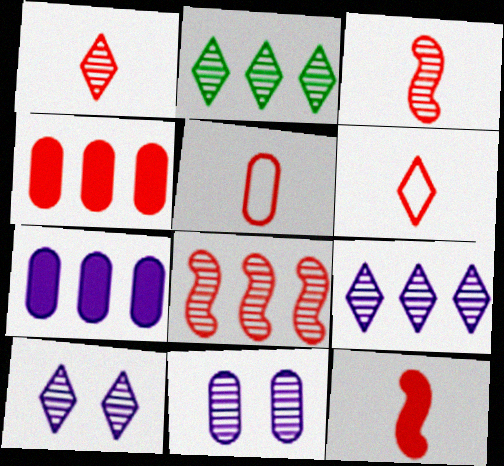[[1, 2, 10], 
[1, 5, 12], 
[2, 3, 11]]